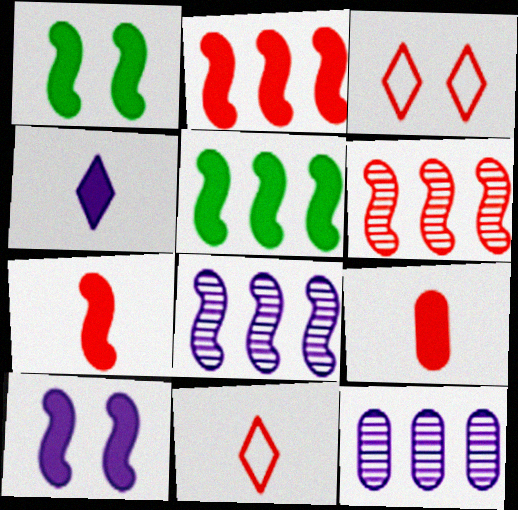[[1, 11, 12], 
[3, 6, 9], 
[5, 7, 10]]